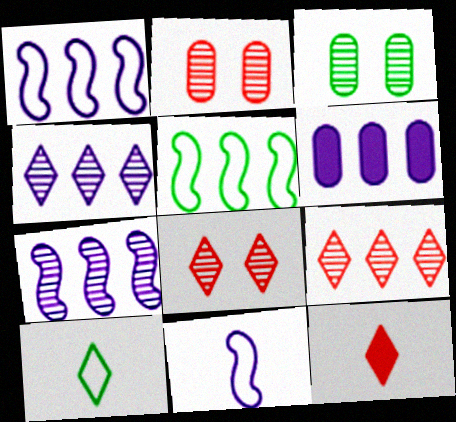[[1, 3, 12], 
[1, 4, 6], 
[5, 6, 9]]